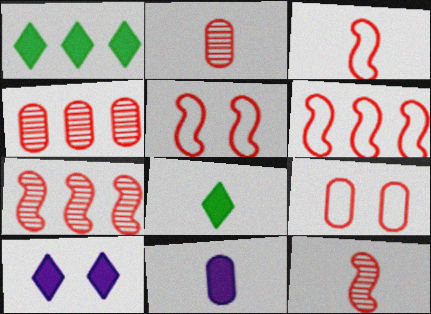[[3, 5, 6]]